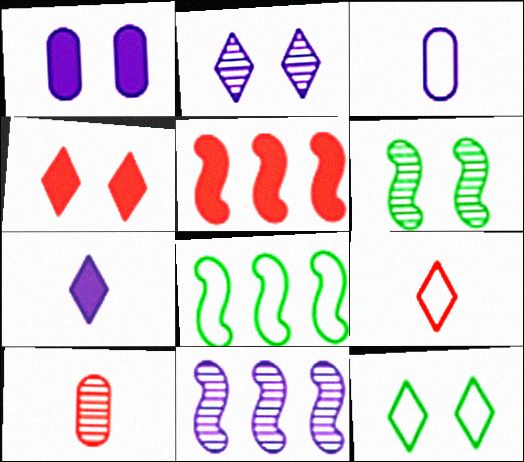[[2, 4, 12], 
[5, 8, 11]]